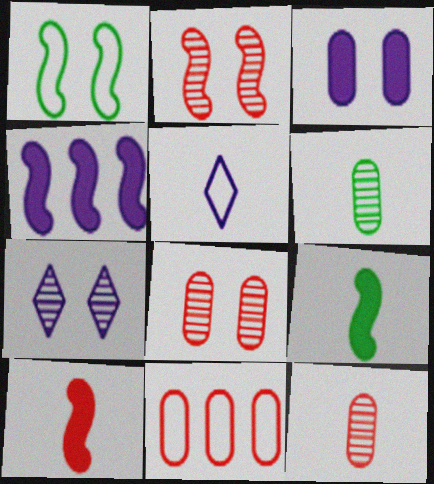[[1, 5, 11], 
[3, 6, 11], 
[5, 6, 10], 
[5, 9, 12], 
[7, 9, 11]]